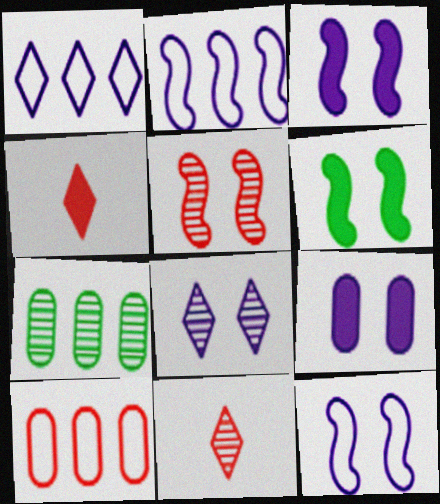[[4, 5, 10], 
[4, 7, 12], 
[5, 6, 12], 
[8, 9, 12]]